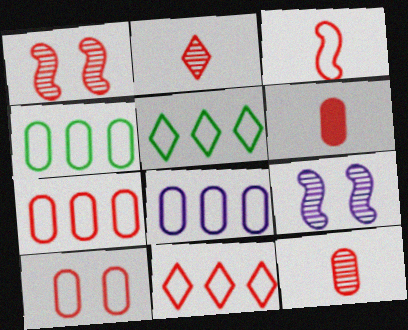[[1, 6, 11], 
[2, 3, 6], 
[3, 10, 11], 
[4, 7, 8], 
[5, 6, 9]]